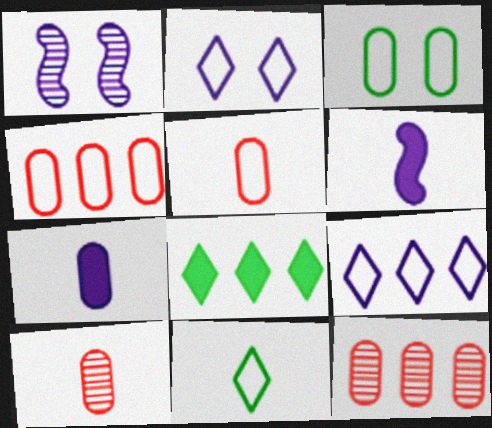[[1, 5, 8], 
[1, 7, 9], 
[3, 7, 12], 
[6, 10, 11]]